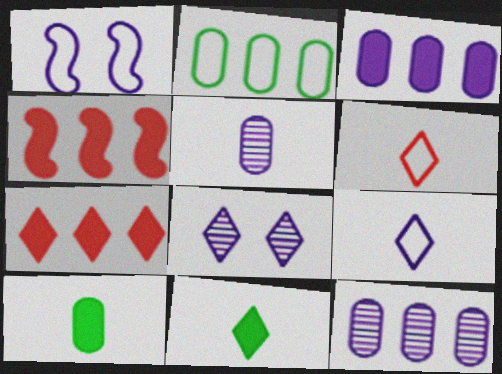[[1, 2, 6]]